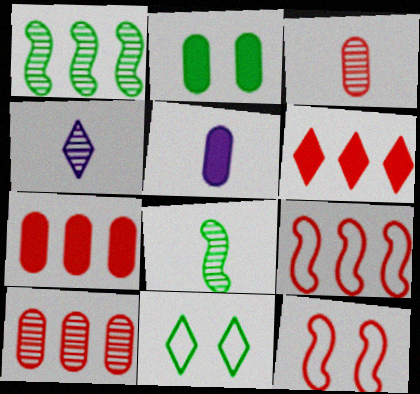[[2, 4, 9], 
[2, 5, 7], 
[3, 4, 8], 
[3, 6, 12], 
[4, 6, 11], 
[6, 9, 10]]